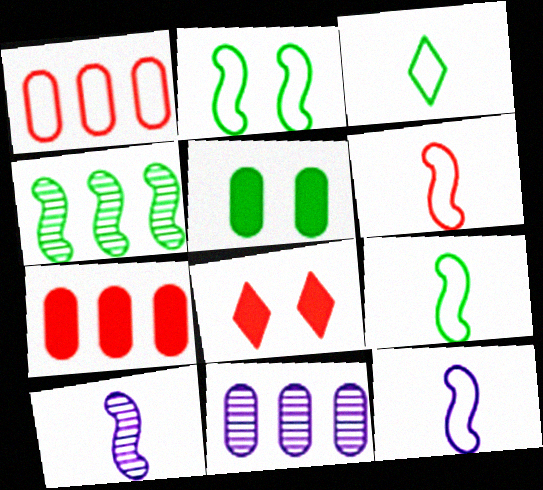[[3, 4, 5], 
[6, 9, 12], 
[8, 9, 11]]